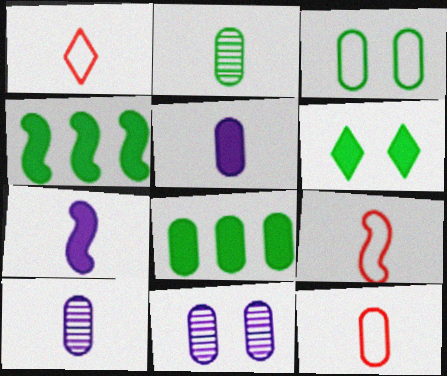[[1, 2, 7], 
[1, 4, 11], 
[1, 9, 12], 
[2, 3, 8], 
[2, 5, 12], 
[8, 11, 12]]